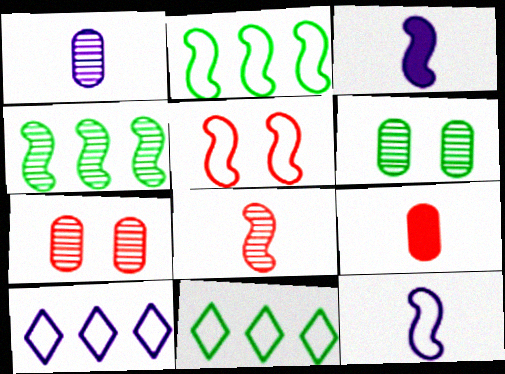[[2, 5, 12], 
[3, 4, 5], 
[3, 7, 11]]